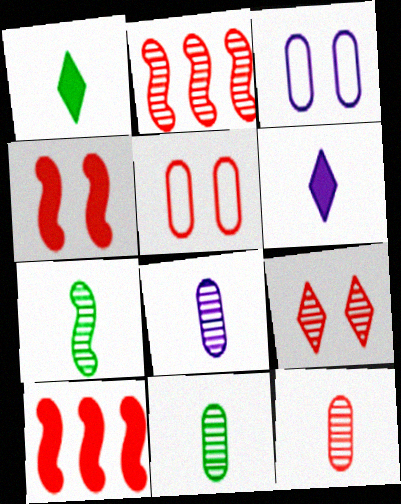[[1, 2, 3], 
[2, 9, 12], 
[4, 5, 9], 
[8, 11, 12]]